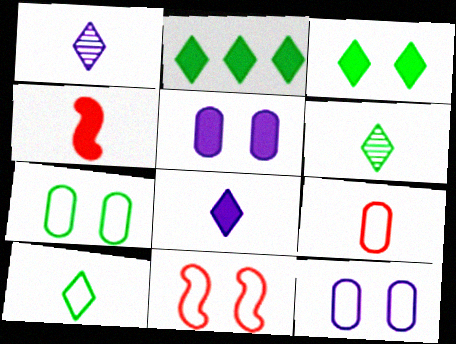[[2, 4, 5]]